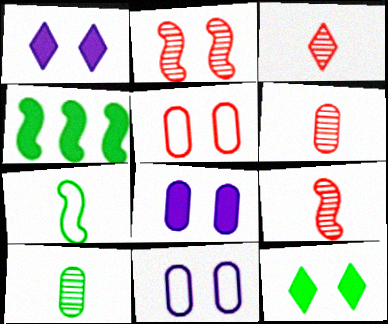[[2, 11, 12], 
[3, 4, 11], 
[3, 6, 9]]